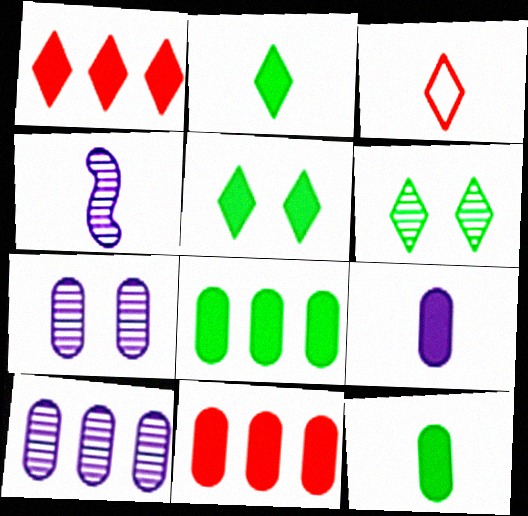[[3, 4, 12]]